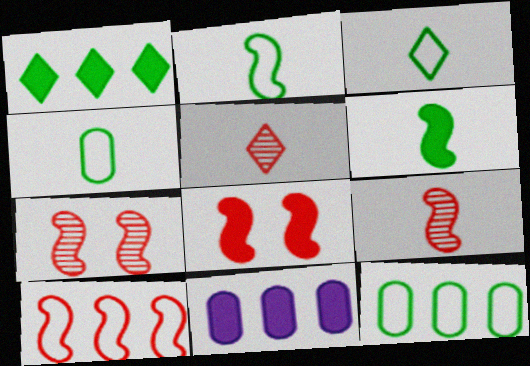[[2, 3, 4], 
[3, 7, 11], 
[8, 9, 10]]